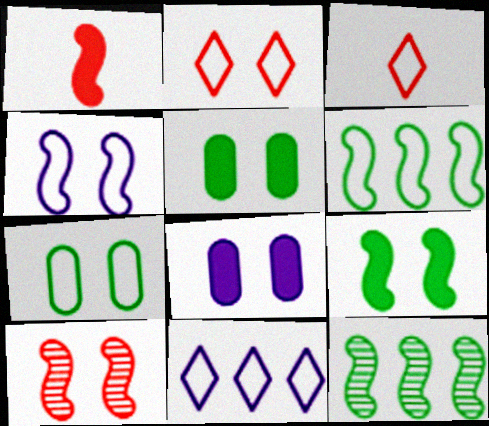[[1, 4, 12], 
[2, 4, 7], 
[3, 8, 12], 
[4, 9, 10]]